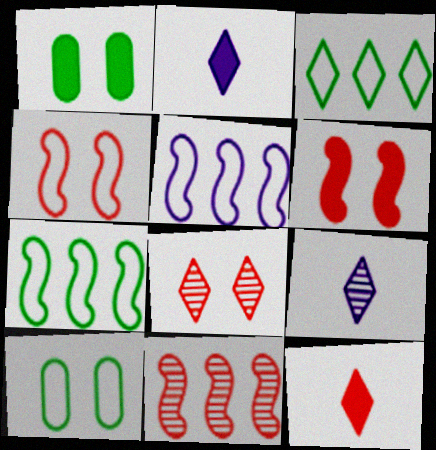[[2, 3, 8], 
[2, 10, 11]]